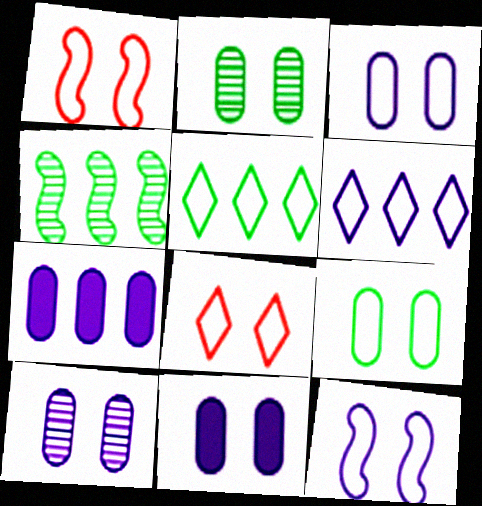[[3, 10, 11], 
[8, 9, 12]]